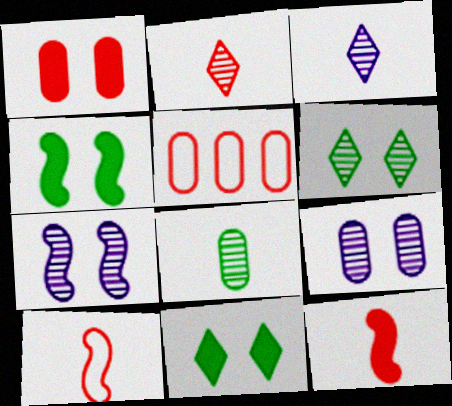[[3, 4, 5]]